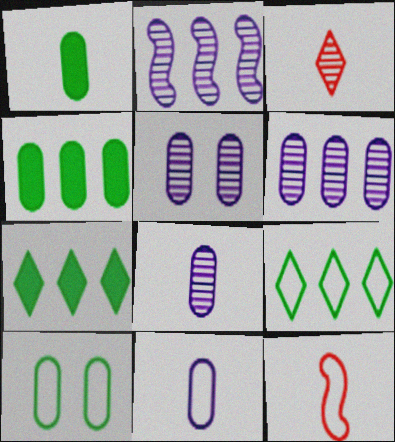[[5, 6, 8], 
[5, 7, 12]]